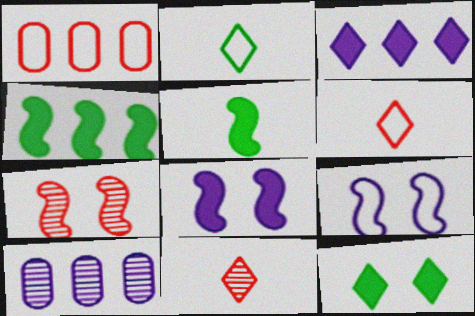[[1, 2, 9]]